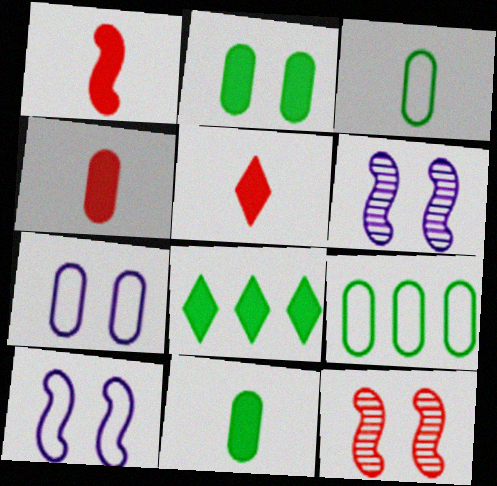[[1, 4, 5], 
[5, 6, 9]]